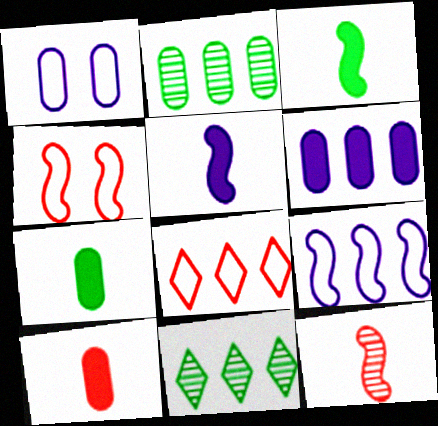[[1, 2, 10]]